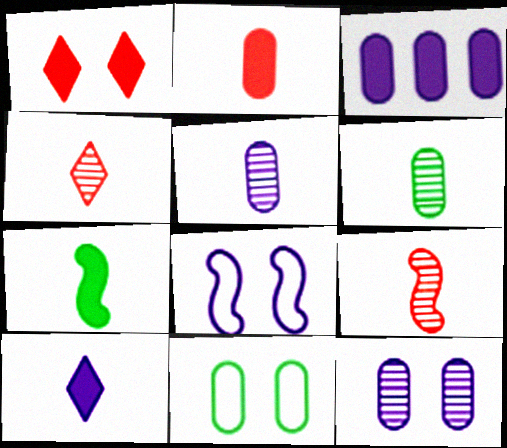[[1, 3, 7], 
[2, 7, 10]]